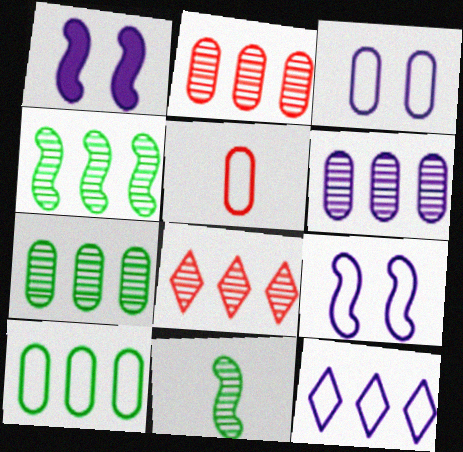[[2, 6, 7], 
[3, 5, 10], 
[4, 6, 8]]